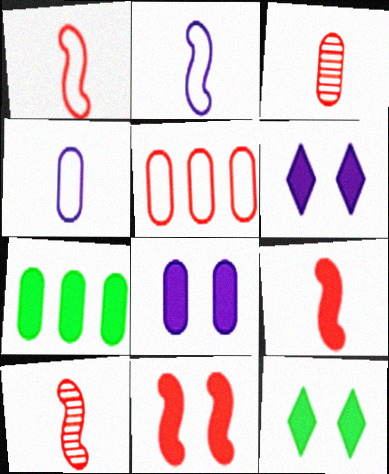[[1, 9, 10], 
[6, 7, 9], 
[8, 11, 12]]